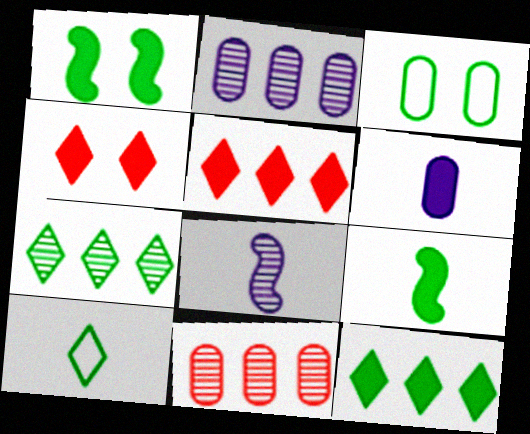[[1, 5, 6], 
[3, 5, 8], 
[3, 6, 11], 
[3, 7, 9]]